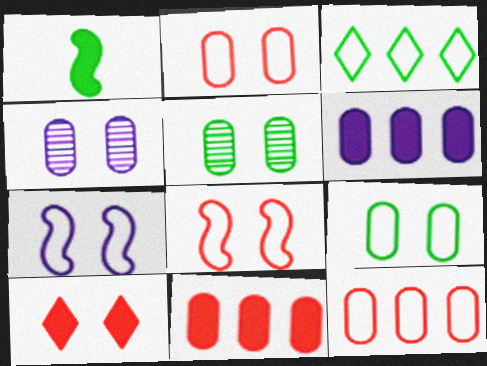[[1, 3, 5], 
[1, 6, 10], 
[5, 7, 10]]